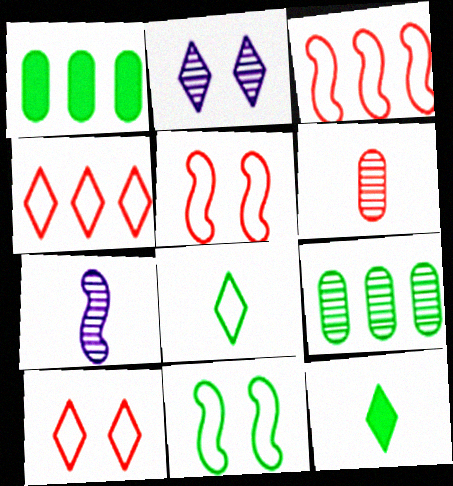[[1, 7, 10], 
[2, 4, 12], 
[9, 11, 12]]